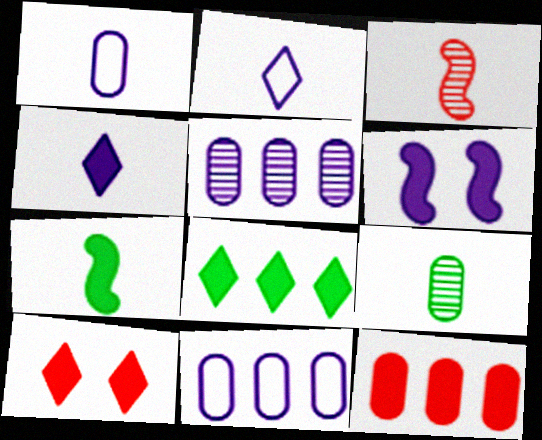[[2, 5, 6], 
[4, 8, 10]]